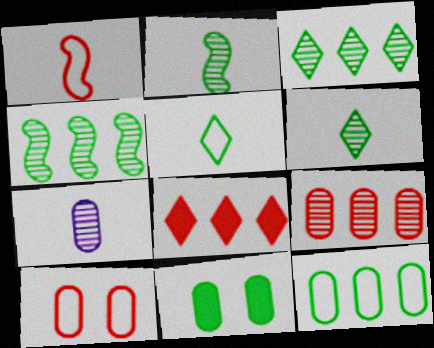[[4, 5, 11]]